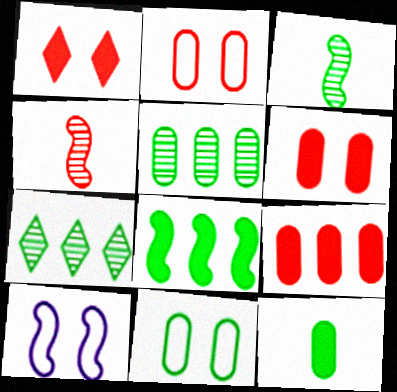[[4, 8, 10], 
[5, 11, 12]]